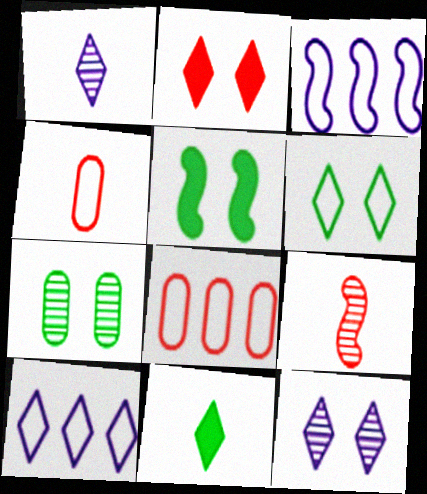[[1, 5, 8], 
[2, 6, 12], 
[2, 8, 9], 
[3, 4, 6], 
[3, 5, 9], 
[5, 6, 7]]